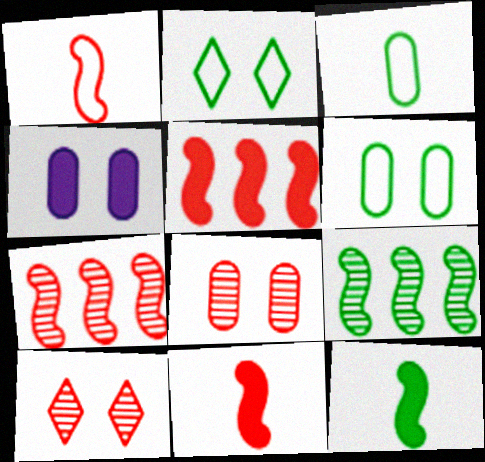[[4, 6, 8]]